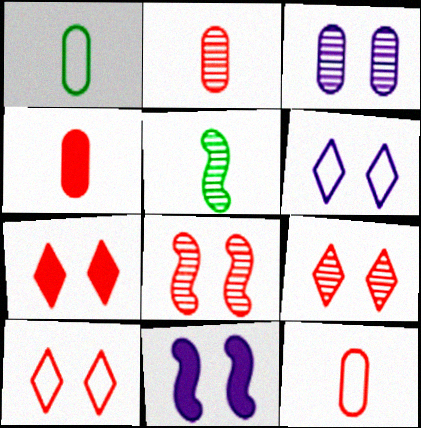[[2, 4, 12], 
[3, 6, 11], 
[7, 9, 10]]